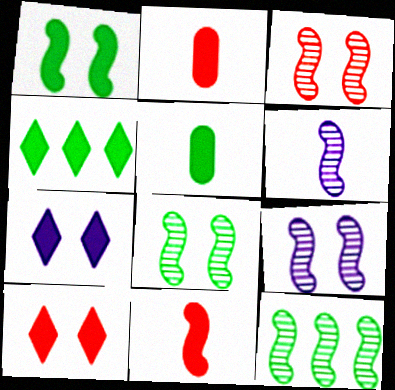[[1, 4, 5], 
[3, 6, 12], 
[3, 8, 9]]